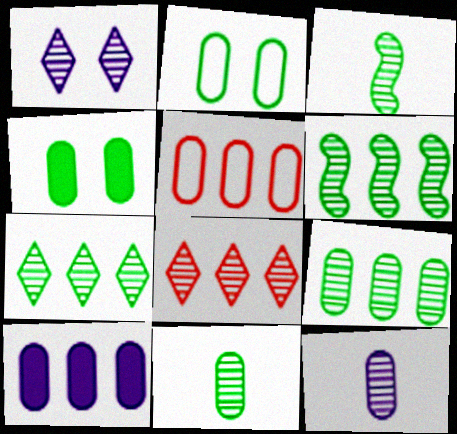[[4, 5, 12], 
[5, 9, 10], 
[6, 7, 9]]